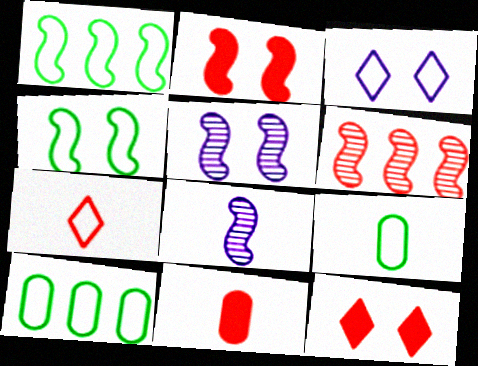[[1, 2, 8], 
[2, 4, 5], 
[8, 10, 12]]